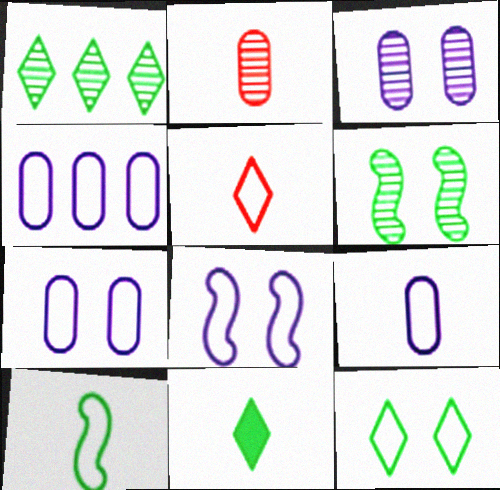[[1, 11, 12], 
[4, 7, 9], 
[5, 9, 10]]